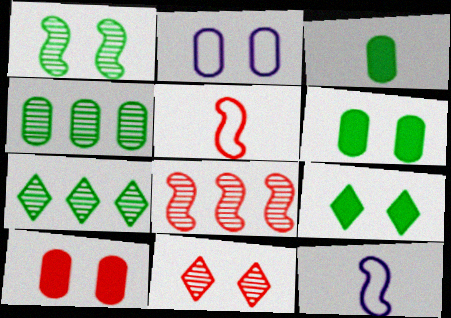[[7, 10, 12]]